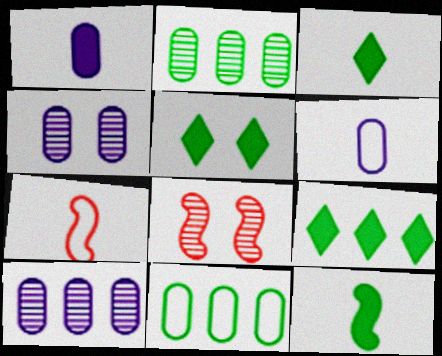[[3, 5, 9], 
[4, 7, 9], 
[5, 7, 10], 
[6, 8, 9]]